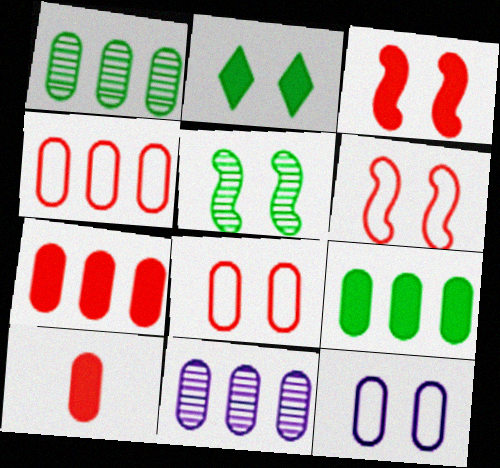[[1, 10, 12], 
[4, 9, 11]]